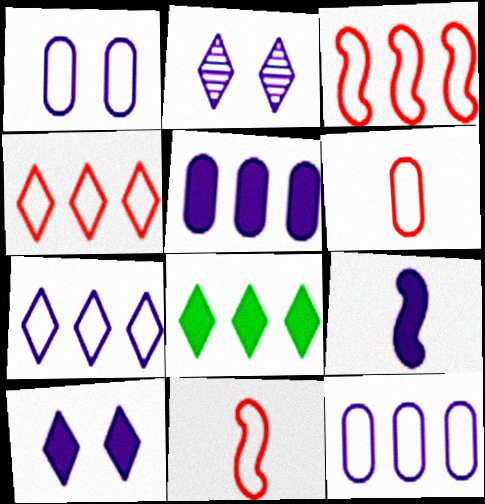[[2, 9, 12], 
[5, 9, 10]]